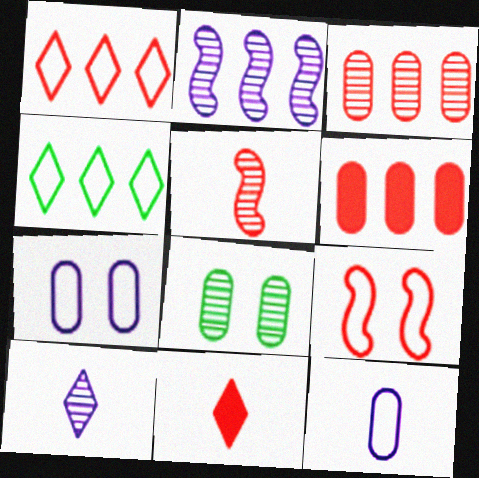[[2, 4, 6], 
[3, 9, 11], 
[4, 9, 12], 
[6, 8, 12]]